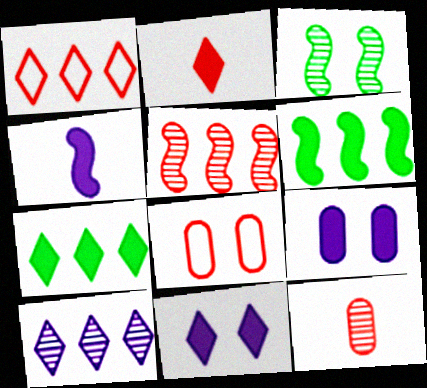[[1, 7, 10], 
[2, 5, 8], 
[2, 6, 9], 
[2, 7, 11], 
[3, 8, 11], 
[3, 10, 12]]